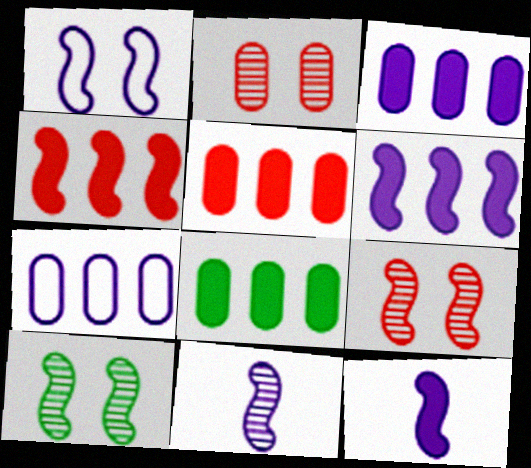[[1, 6, 11], 
[3, 5, 8]]